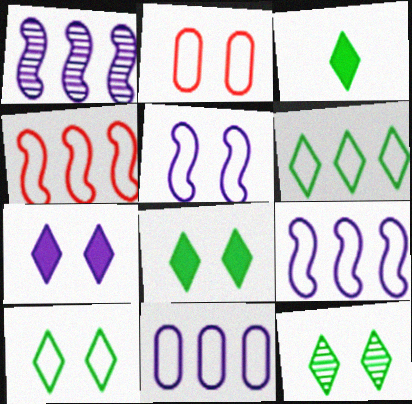[[1, 2, 3], 
[2, 5, 10], 
[3, 6, 12], 
[4, 6, 11], 
[8, 10, 12]]